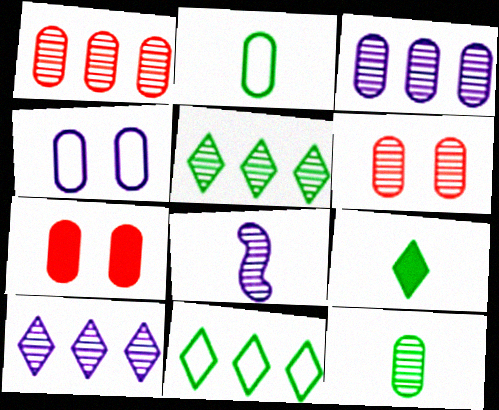[[2, 3, 7], 
[3, 6, 12], 
[5, 6, 8], 
[7, 8, 11]]